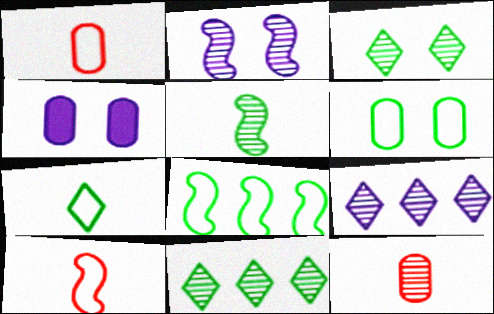[[2, 11, 12], 
[4, 10, 11], 
[6, 7, 8]]